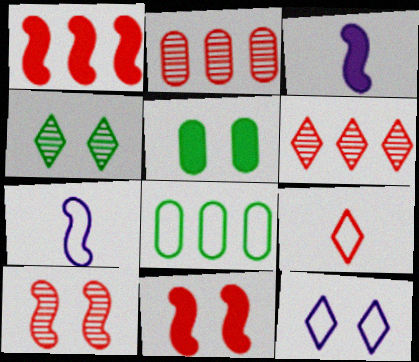[[2, 9, 11], 
[5, 6, 7], 
[5, 10, 12]]